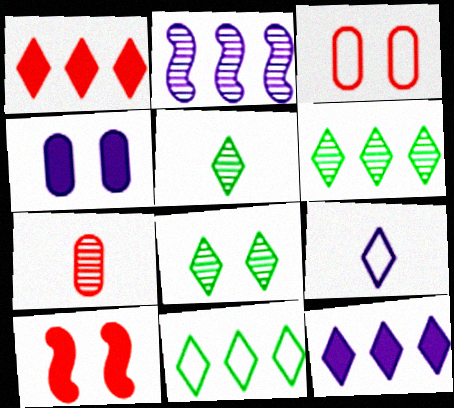[[1, 8, 9], 
[2, 4, 9], 
[2, 7, 8], 
[5, 6, 8]]